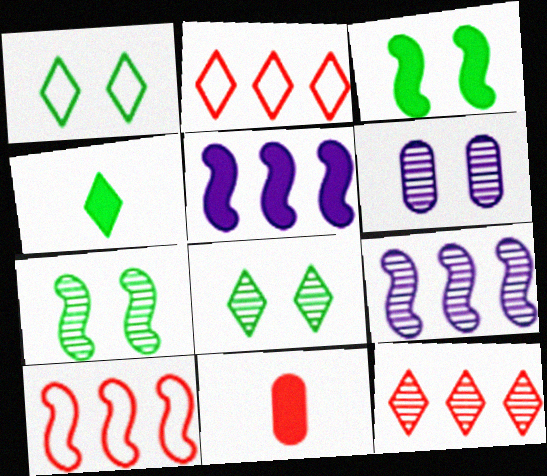[[1, 9, 11], 
[4, 6, 10]]